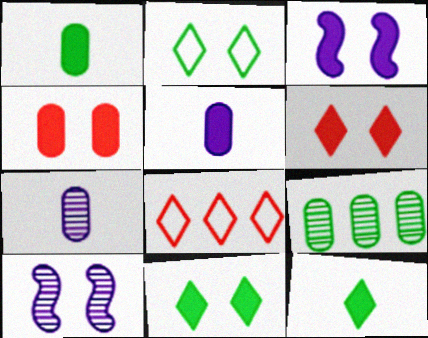[[1, 8, 10], 
[2, 4, 10], 
[3, 4, 11]]